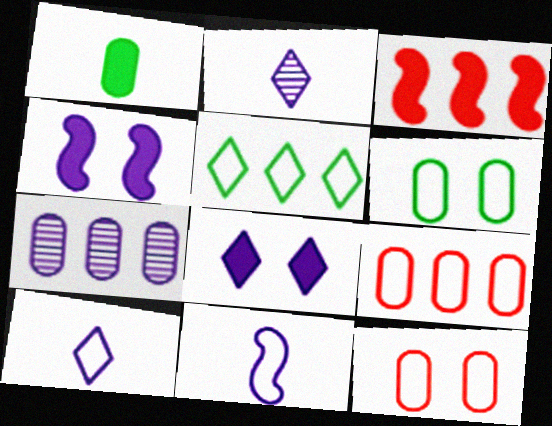[[1, 3, 8], 
[1, 7, 12], 
[2, 3, 6], 
[3, 5, 7], 
[4, 7, 10], 
[5, 11, 12], 
[7, 8, 11]]